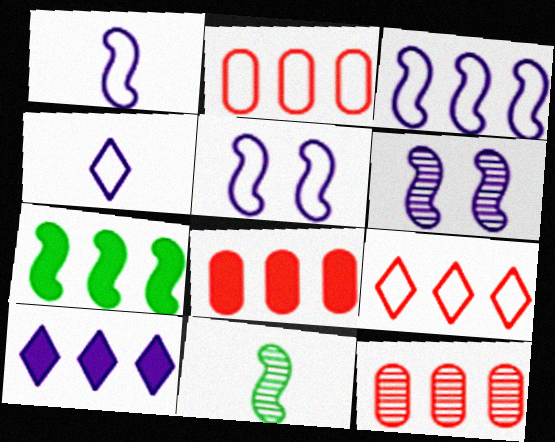[[1, 3, 5], 
[2, 8, 12], 
[7, 8, 10]]